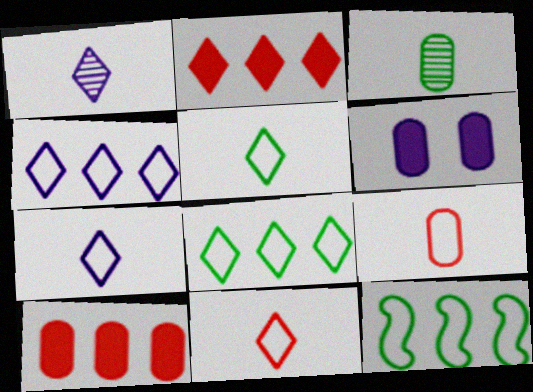[[5, 7, 11]]